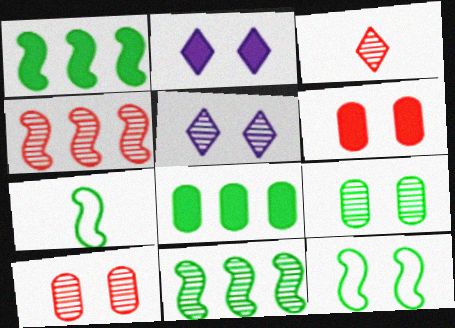[[2, 10, 12], 
[3, 4, 10], 
[5, 6, 12]]